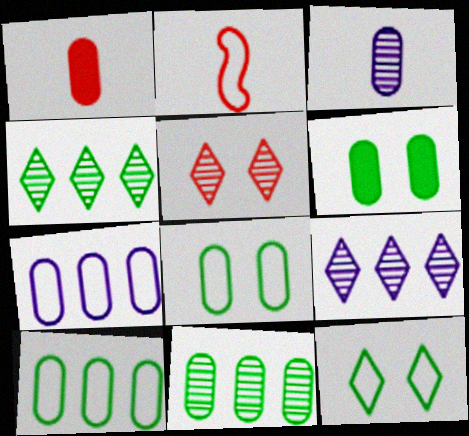[[2, 6, 9], 
[2, 7, 12]]